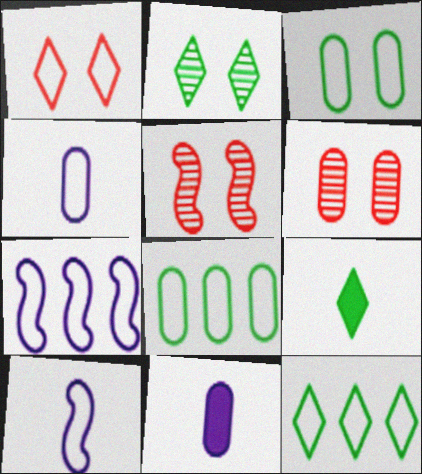[[1, 8, 10], 
[2, 9, 12], 
[5, 11, 12], 
[6, 7, 9], 
[6, 8, 11]]